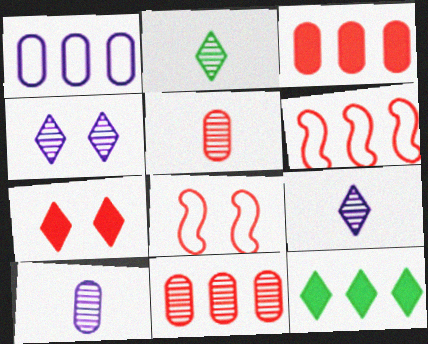[[5, 6, 7], 
[8, 10, 12]]